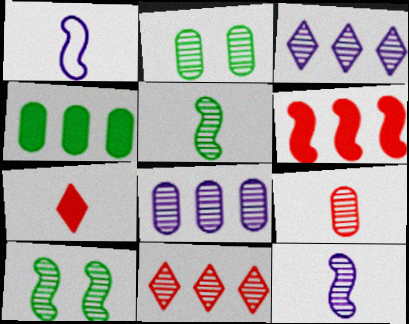[[1, 6, 10], 
[2, 8, 9], 
[2, 11, 12], 
[3, 9, 10]]